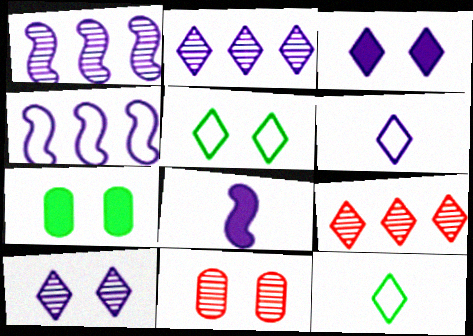[[2, 3, 6], 
[3, 9, 12]]